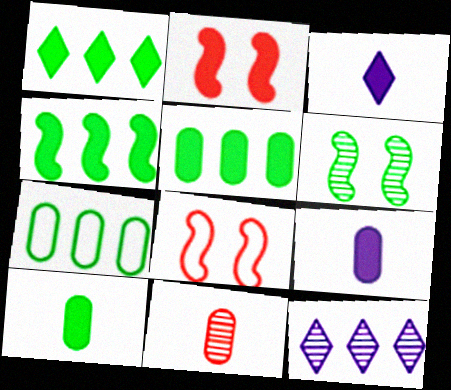[[1, 2, 9], 
[1, 4, 5], 
[2, 3, 5], 
[6, 11, 12], 
[8, 10, 12]]